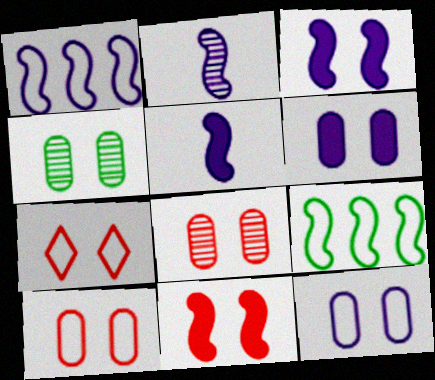[[1, 2, 3], 
[2, 9, 11], 
[3, 4, 7], 
[4, 6, 10], 
[7, 8, 11]]